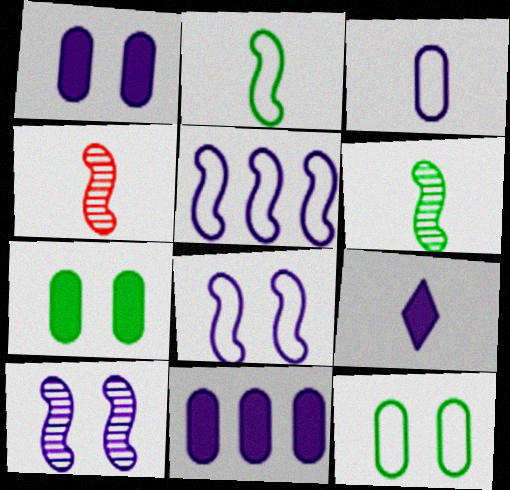[]